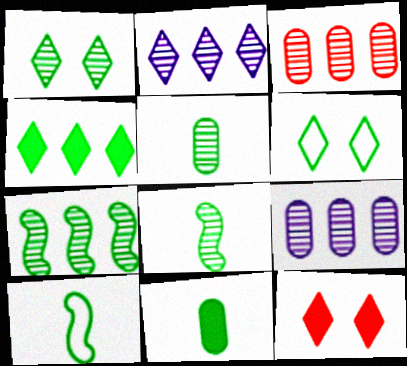[[1, 5, 7], 
[2, 3, 7], 
[6, 7, 11], 
[9, 10, 12]]